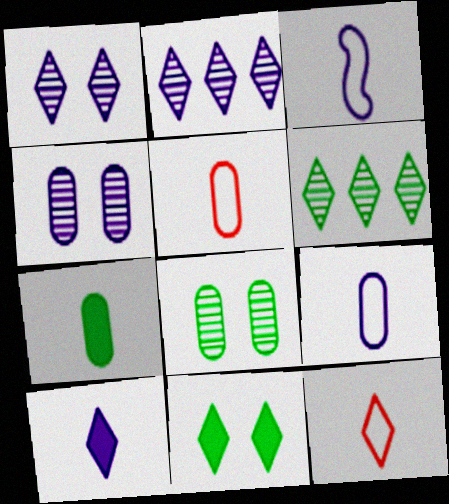[[2, 11, 12]]